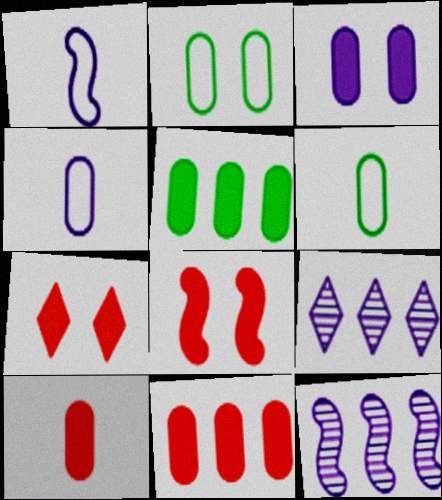[[1, 3, 9], 
[3, 5, 10], 
[6, 7, 12], 
[6, 8, 9]]